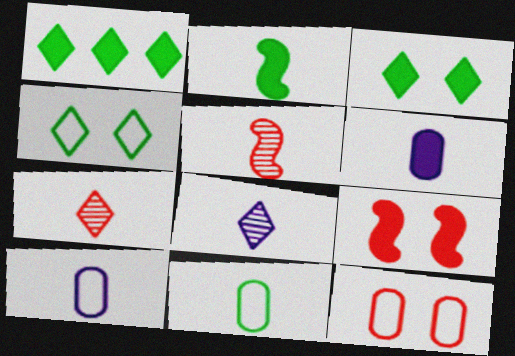[[1, 6, 9], 
[2, 7, 10]]